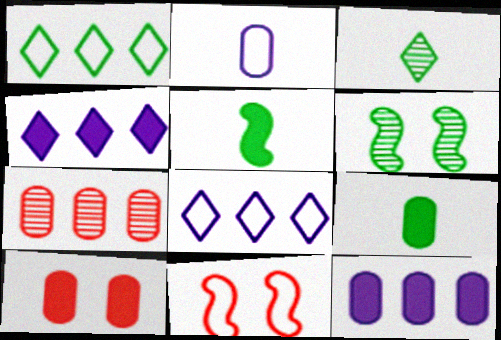[[1, 2, 11], 
[1, 6, 9], 
[3, 11, 12], 
[4, 5, 10], 
[9, 10, 12]]